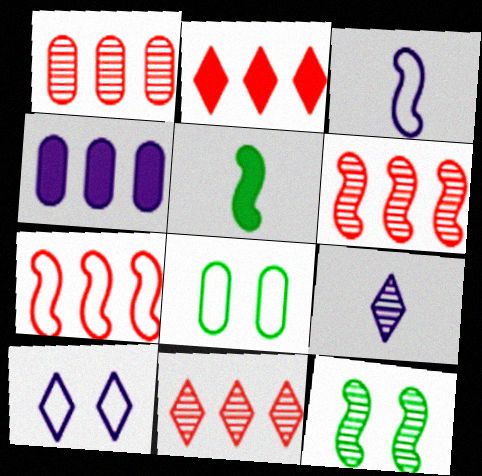[[1, 2, 7], 
[1, 5, 10], 
[1, 6, 11], 
[1, 9, 12]]